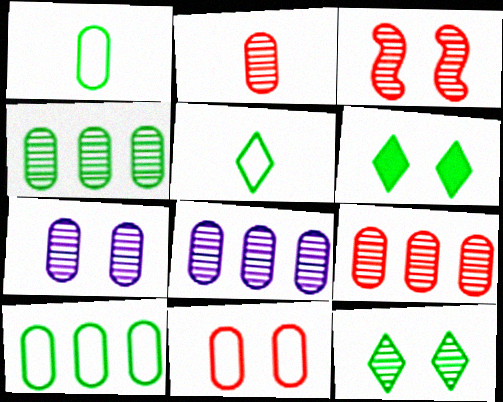[[2, 4, 7], 
[3, 7, 12], 
[4, 8, 9]]